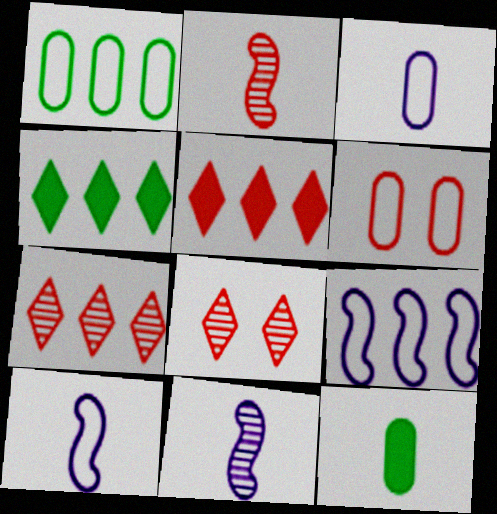[[1, 3, 6], 
[2, 5, 6], 
[4, 6, 11], 
[8, 9, 12]]